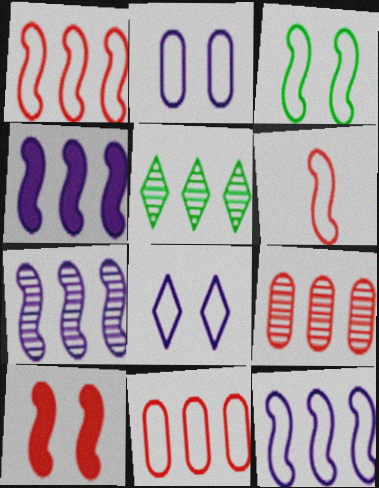[[3, 6, 12], 
[4, 5, 11], 
[4, 7, 12], 
[5, 7, 9]]